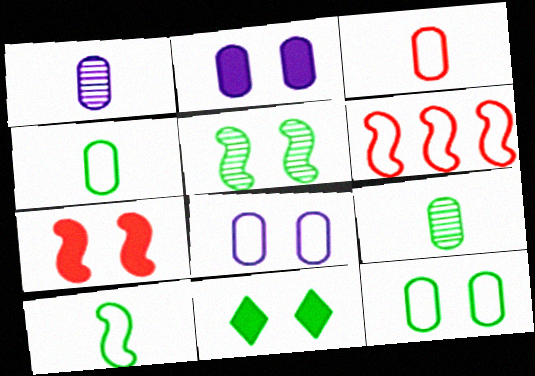[[1, 6, 11], 
[2, 7, 11], 
[5, 11, 12]]